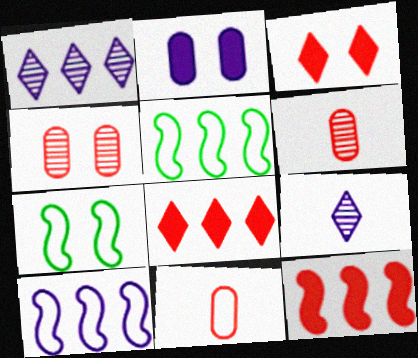[[2, 9, 10]]